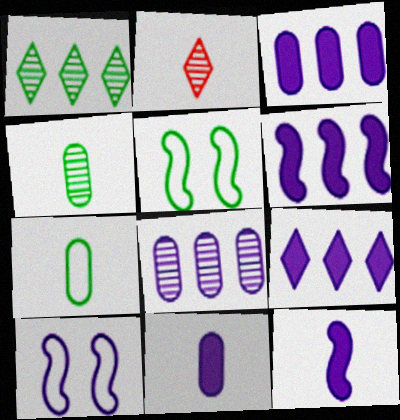[[2, 3, 5], 
[2, 7, 12], 
[3, 6, 9]]